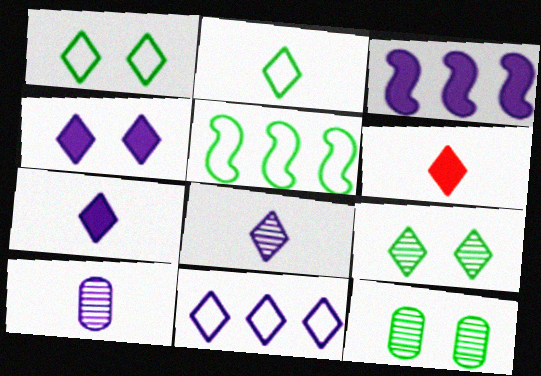[[2, 6, 8], 
[4, 8, 11], 
[6, 9, 11]]